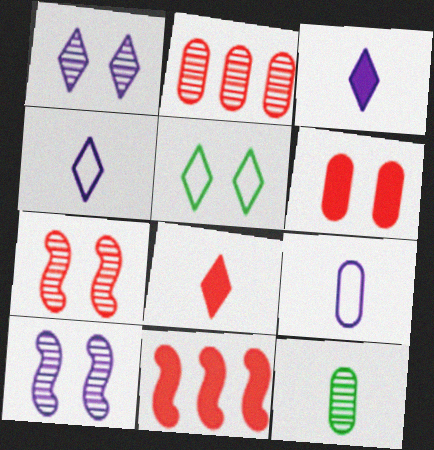[[5, 6, 10], 
[6, 8, 11]]